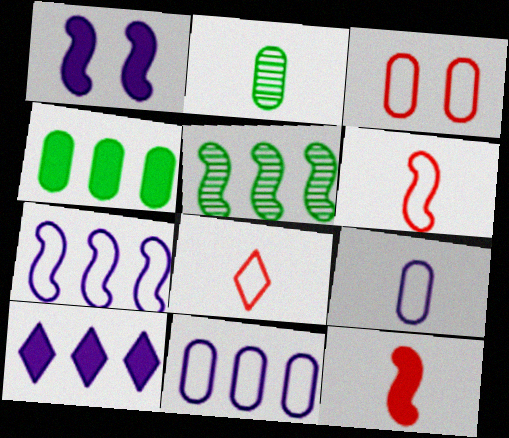[[1, 5, 6]]